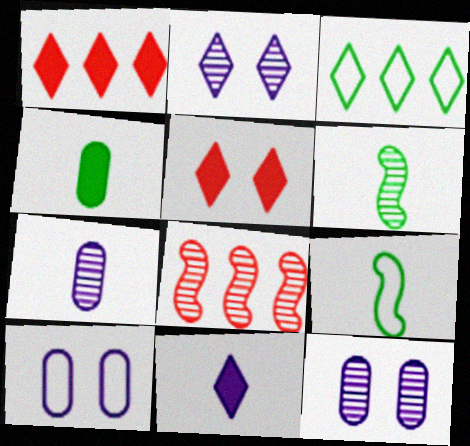[[1, 6, 10], 
[1, 9, 12]]